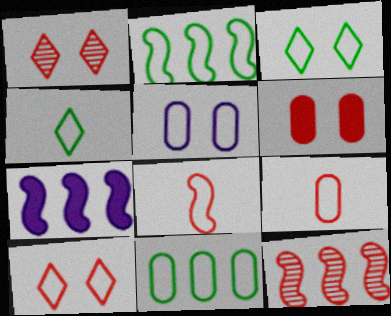[[2, 7, 12], 
[5, 9, 11]]